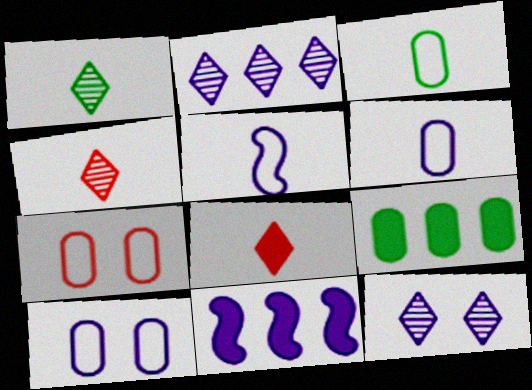[[1, 7, 11], 
[6, 11, 12]]